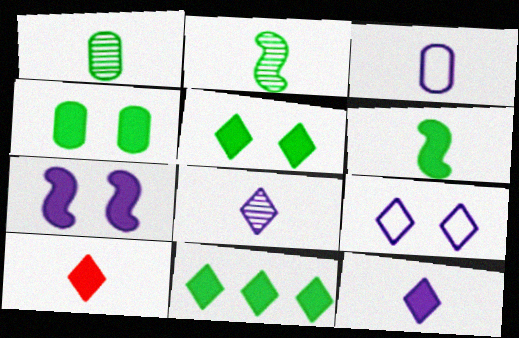[[2, 3, 10], 
[4, 6, 11]]